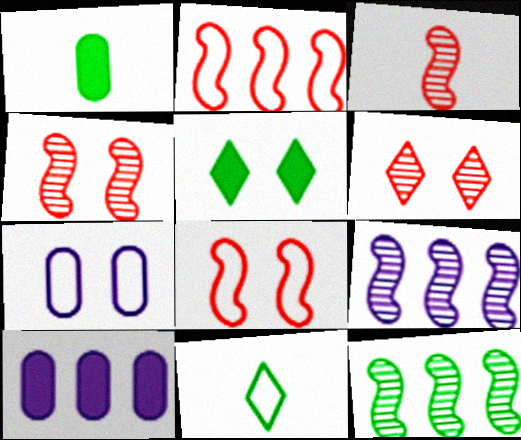[[2, 7, 11], 
[4, 5, 7], 
[4, 10, 11]]